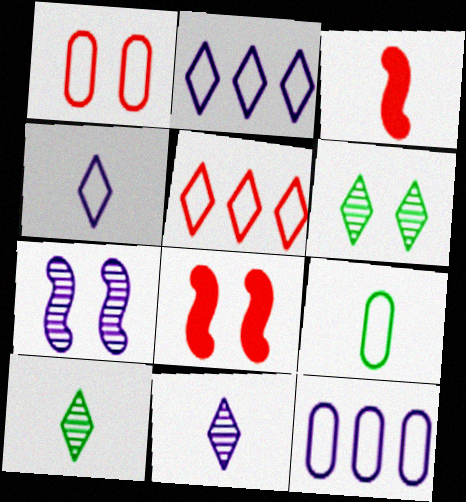[[1, 9, 12], 
[3, 6, 12], 
[3, 9, 11], 
[8, 10, 12]]